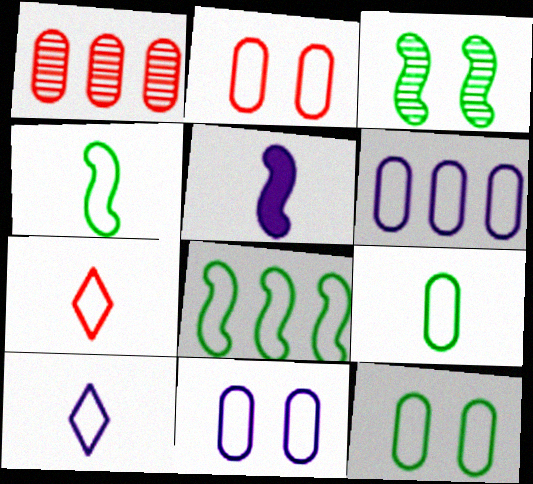[[2, 6, 9], 
[2, 8, 10], 
[2, 11, 12], 
[7, 8, 11]]